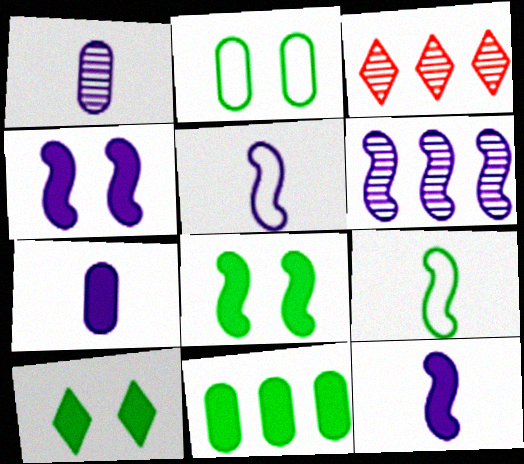[[2, 3, 12], 
[4, 5, 6]]